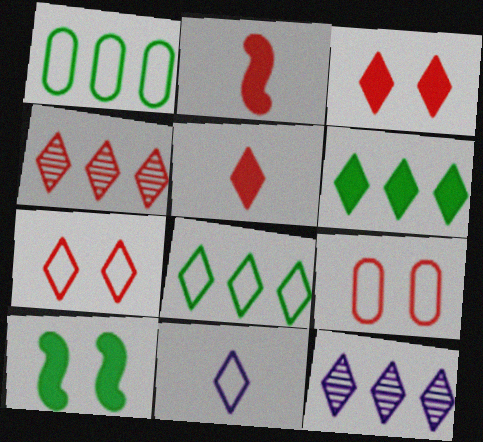[[2, 4, 9], 
[4, 5, 7], 
[7, 8, 11]]